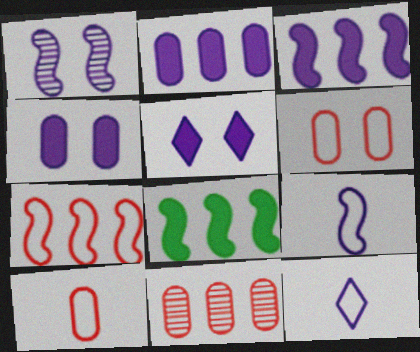[[1, 2, 12], 
[1, 3, 9]]